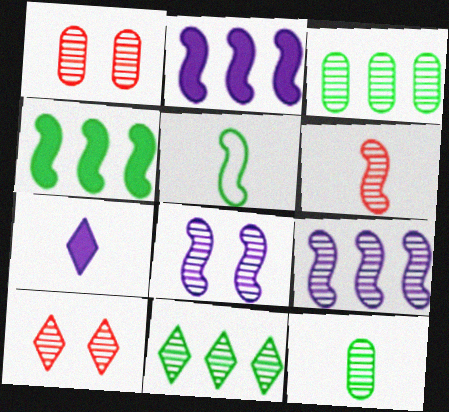[[9, 10, 12]]